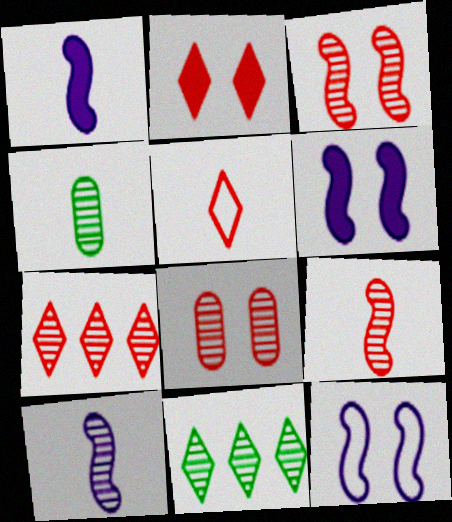[[1, 4, 5], 
[2, 5, 7], 
[7, 8, 9], 
[8, 10, 11]]